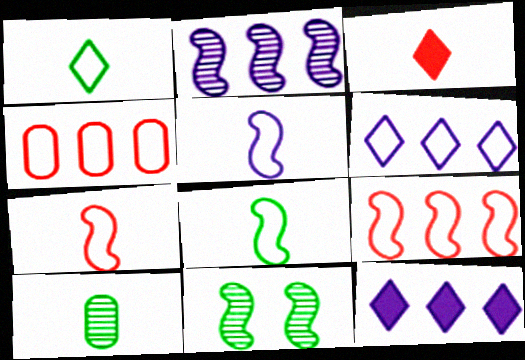[[3, 5, 10], 
[5, 7, 8]]